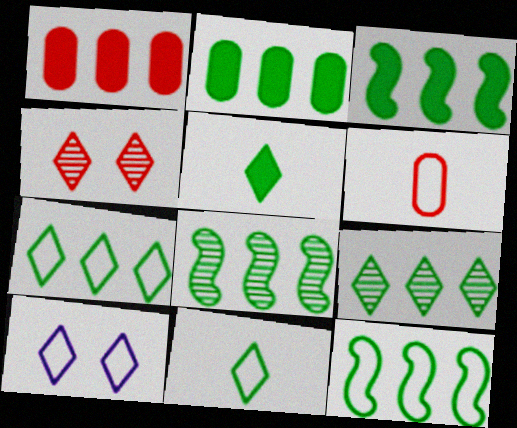[[2, 7, 8], 
[2, 9, 12], 
[3, 8, 12], 
[6, 10, 12]]